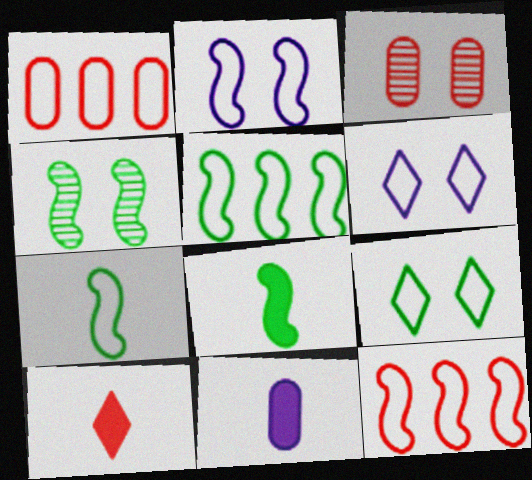[[1, 6, 7], 
[2, 7, 12], 
[3, 10, 12], 
[4, 5, 8], 
[8, 10, 11]]